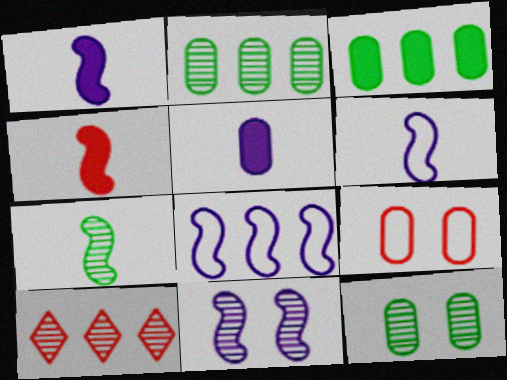[[1, 8, 11], 
[2, 5, 9], 
[3, 8, 10], 
[4, 6, 7], 
[4, 9, 10]]